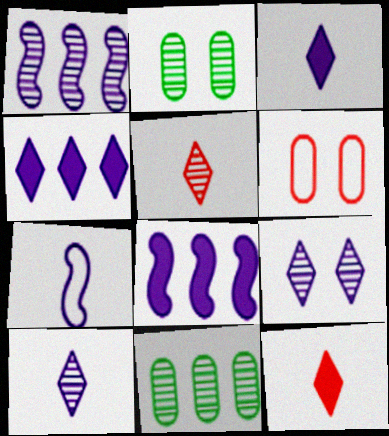[[1, 2, 5]]